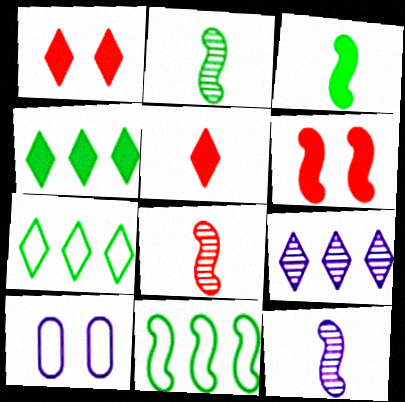[[2, 8, 12], 
[4, 8, 10], 
[6, 11, 12]]